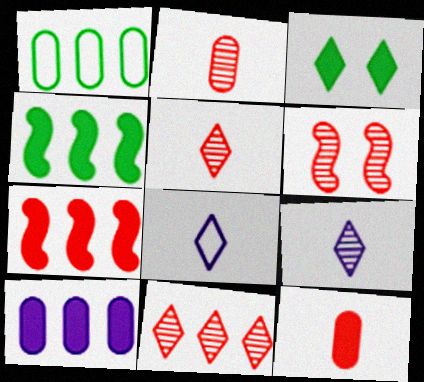[[2, 6, 11], 
[3, 8, 11]]